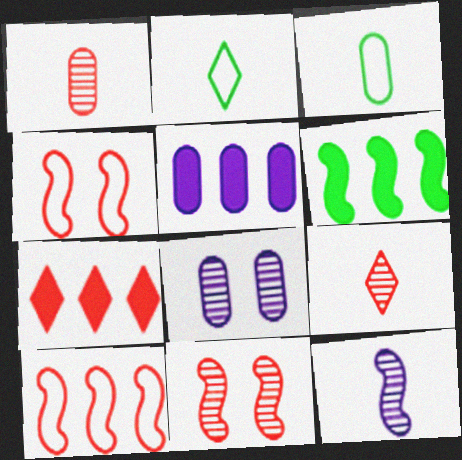[[1, 4, 7], 
[2, 5, 11], 
[4, 6, 12], 
[5, 6, 7]]